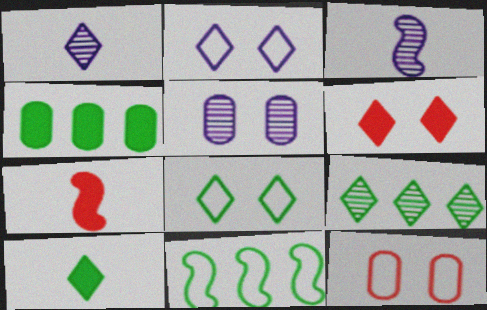[[4, 9, 11], 
[8, 9, 10]]